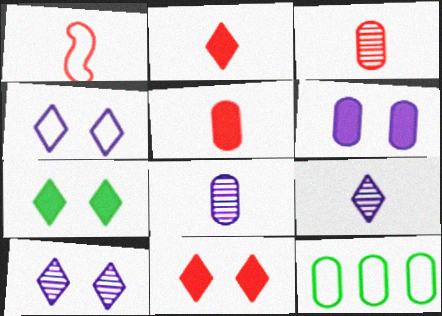[[1, 2, 3], 
[1, 4, 12], 
[3, 6, 12]]